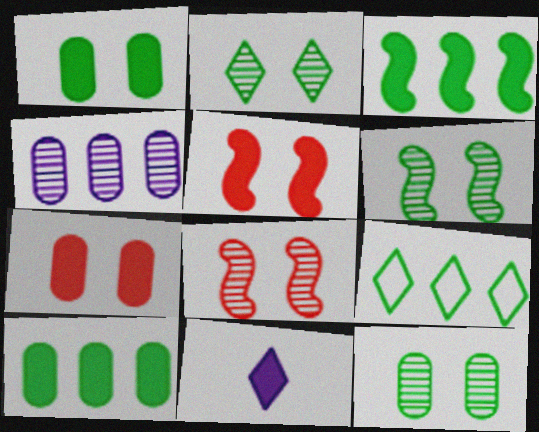[[2, 6, 12], 
[3, 7, 11], 
[5, 10, 11]]